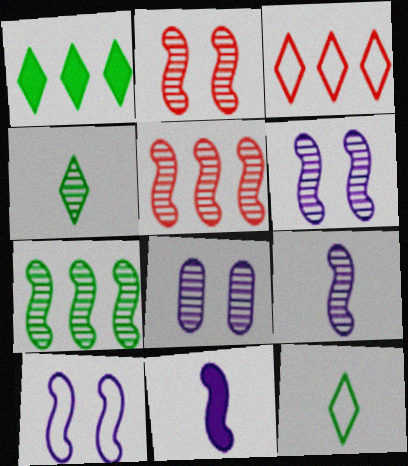[[2, 7, 9], 
[4, 5, 8]]